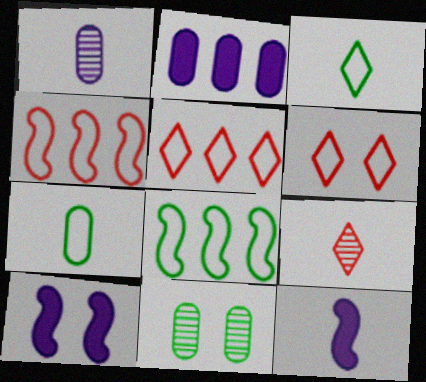[[5, 11, 12], 
[6, 10, 11], 
[7, 9, 12]]